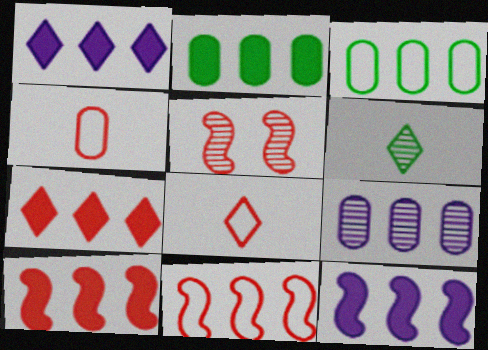[[1, 2, 10], 
[2, 7, 12], 
[4, 5, 7], 
[5, 6, 9]]